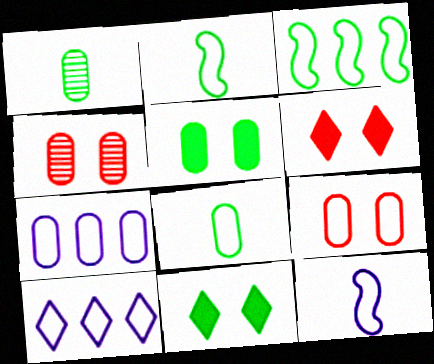[[1, 3, 11], 
[2, 9, 10], 
[7, 8, 9]]